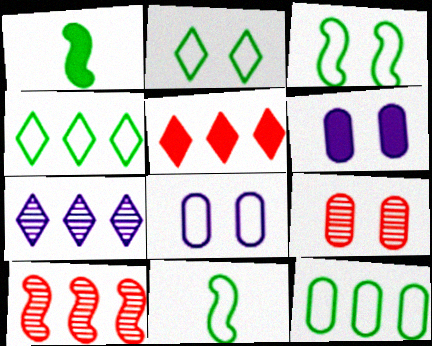[[1, 5, 6], 
[2, 11, 12], 
[4, 5, 7]]